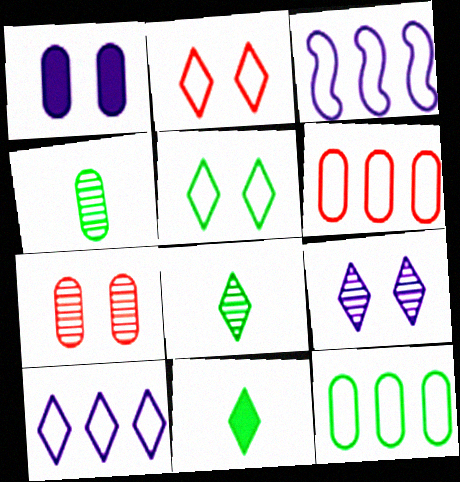[[1, 4, 6], 
[3, 7, 11]]